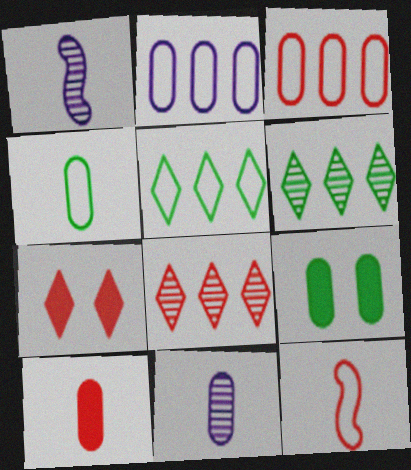[[3, 9, 11], 
[4, 10, 11]]